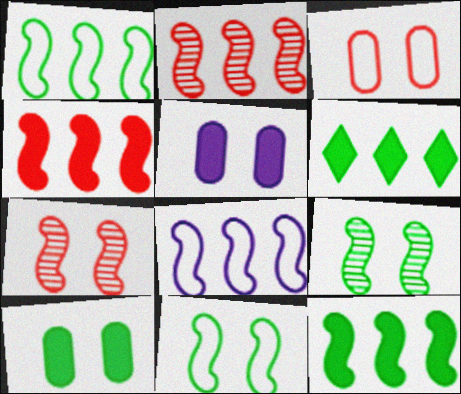[[2, 8, 12]]